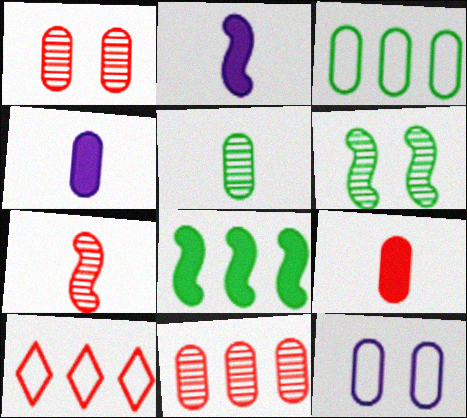[[1, 3, 4], 
[4, 6, 10]]